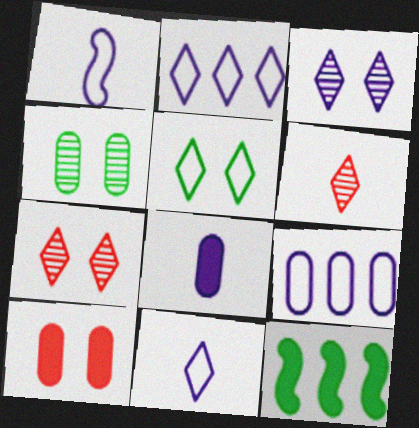[]